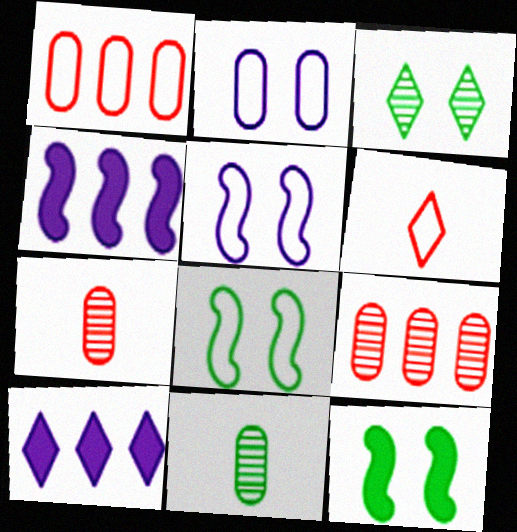[[3, 6, 10], 
[7, 8, 10]]